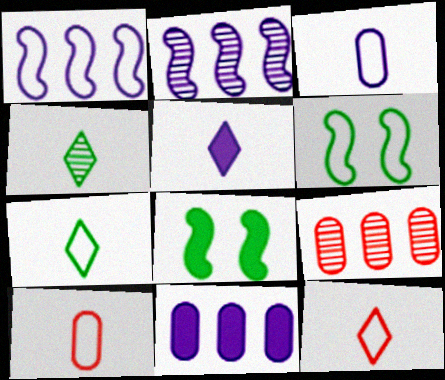[[4, 5, 12], 
[5, 6, 9]]